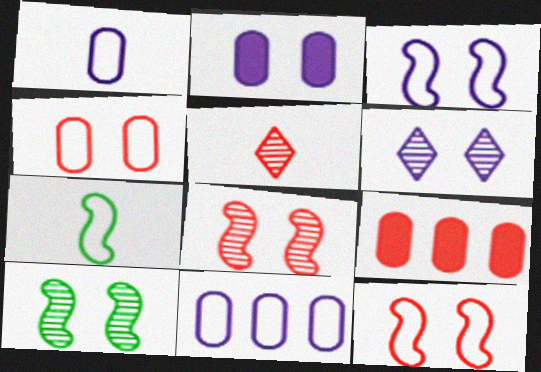[[2, 3, 6], 
[5, 9, 12], 
[6, 7, 9]]